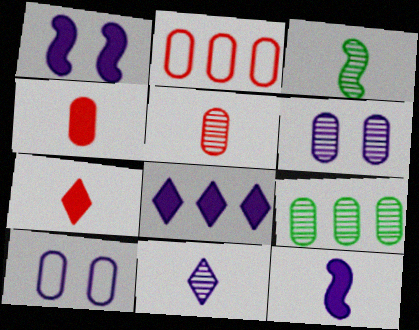[[3, 5, 11], 
[4, 9, 10], 
[5, 6, 9]]